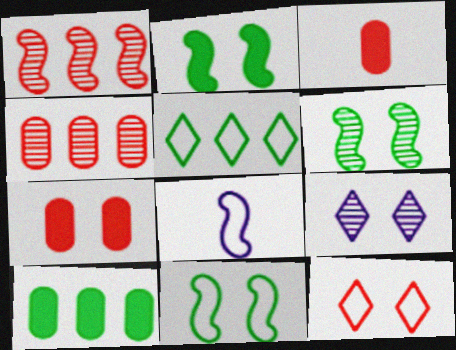[[1, 2, 8], 
[1, 3, 12], 
[2, 6, 11], 
[7, 9, 11]]